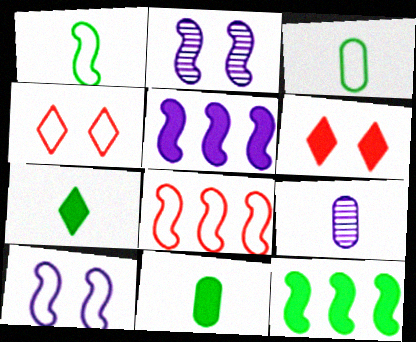[[1, 8, 10], 
[4, 9, 12], 
[5, 6, 11]]